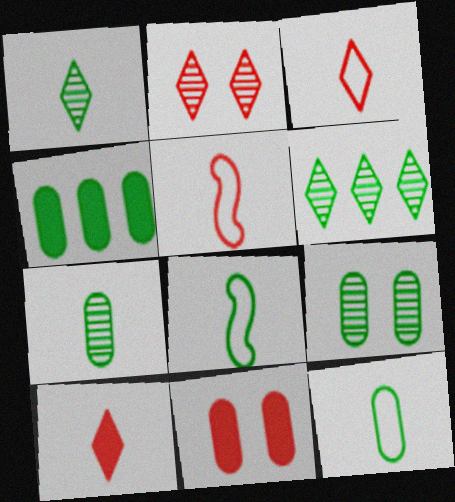[[4, 9, 12]]